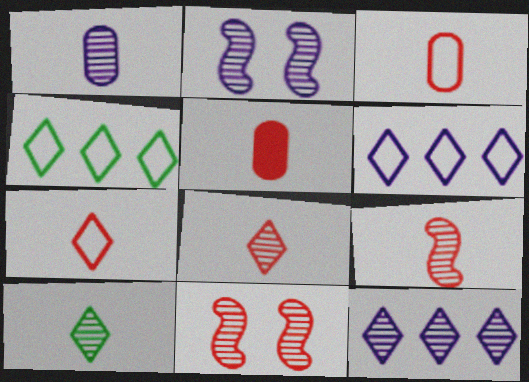[[1, 2, 12], 
[1, 9, 10], 
[2, 4, 5], 
[5, 7, 9]]